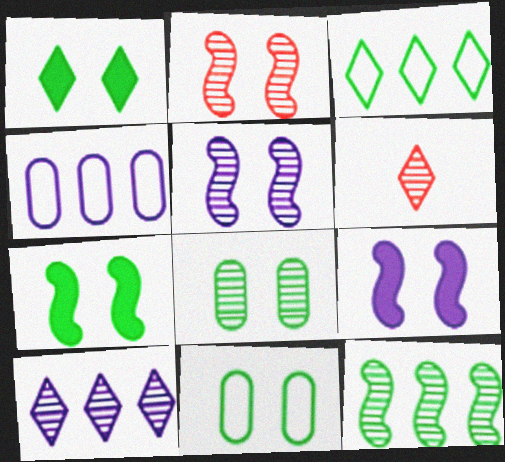[[4, 6, 7]]